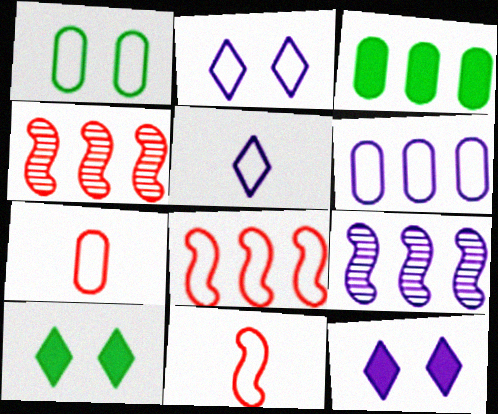[[1, 5, 8], 
[1, 6, 7], 
[7, 9, 10]]